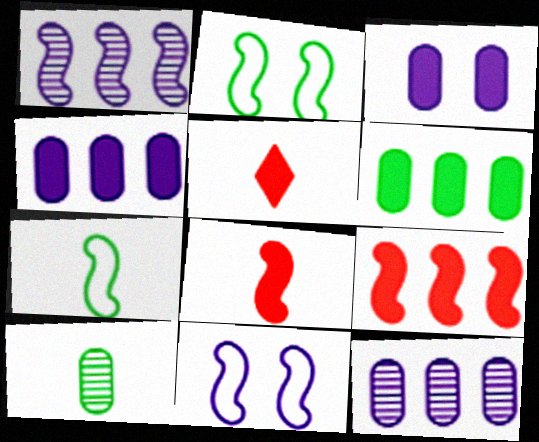[[1, 2, 8], 
[2, 5, 12]]